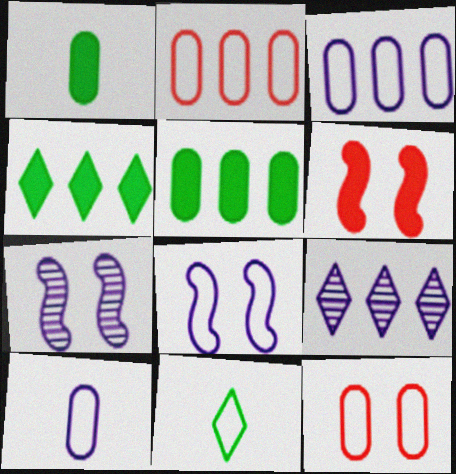[[2, 8, 11]]